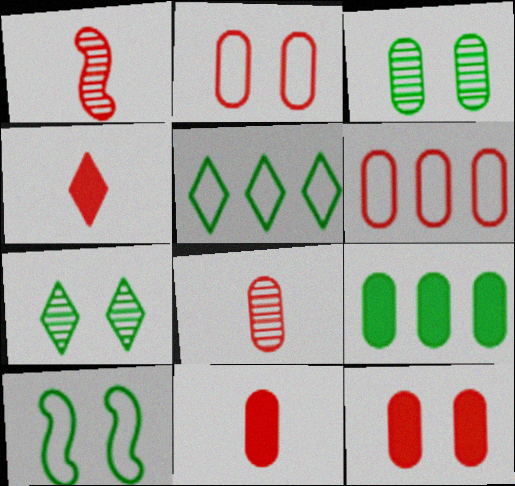[[6, 8, 12]]